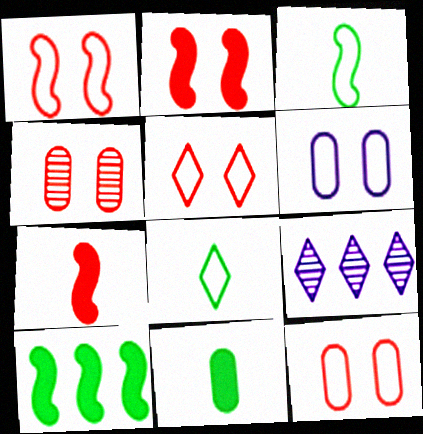[[1, 5, 12], 
[1, 9, 11], 
[2, 4, 5]]